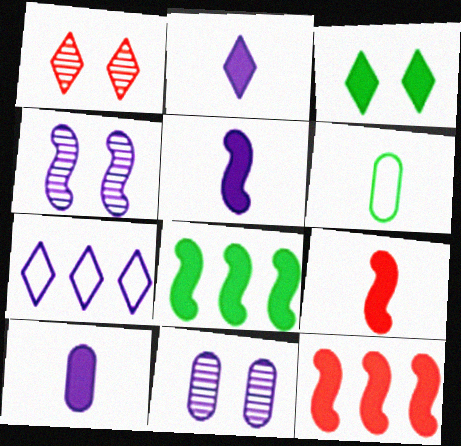[[2, 5, 10], 
[3, 10, 12], 
[4, 7, 10], 
[5, 7, 11]]